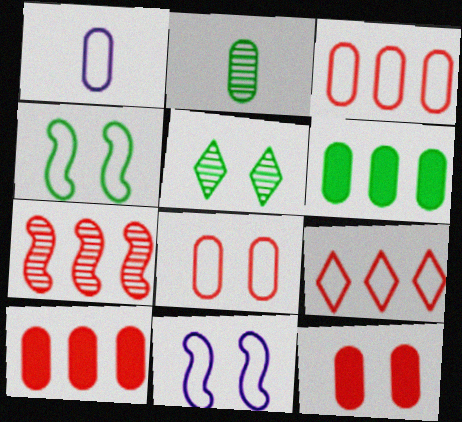[[1, 4, 9], 
[5, 11, 12], 
[7, 9, 10]]